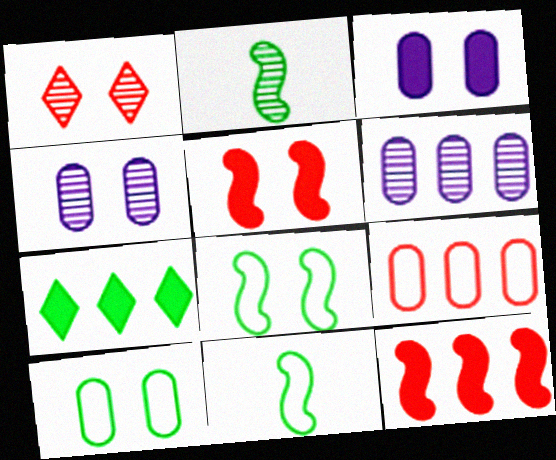[[1, 2, 6], 
[1, 3, 8], 
[2, 7, 10]]